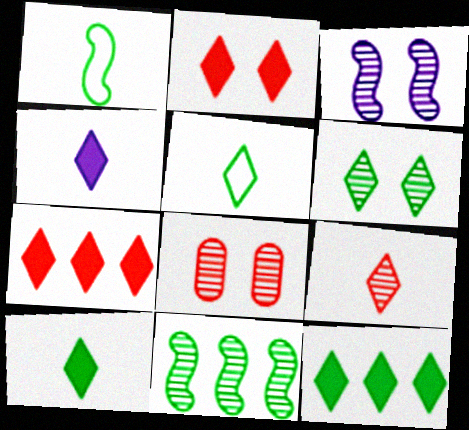[[2, 4, 12], 
[3, 6, 8], 
[4, 5, 9], 
[5, 6, 12]]